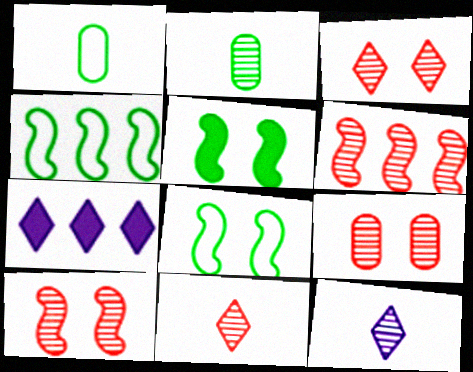[[1, 7, 10], 
[3, 9, 10], 
[6, 9, 11]]